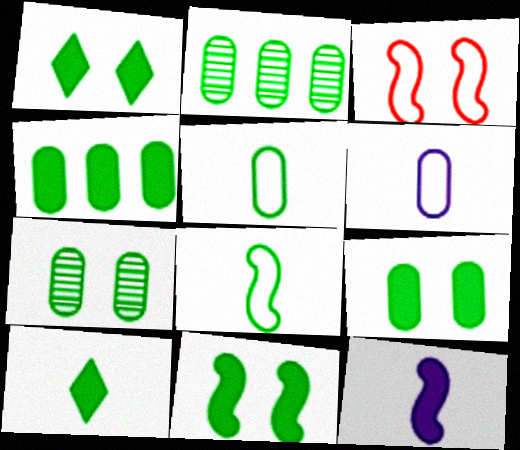[[1, 2, 8], 
[1, 9, 11], 
[2, 5, 9], 
[4, 5, 7], 
[4, 10, 11]]